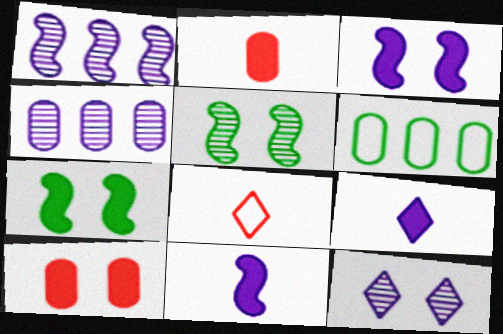[[4, 7, 8]]